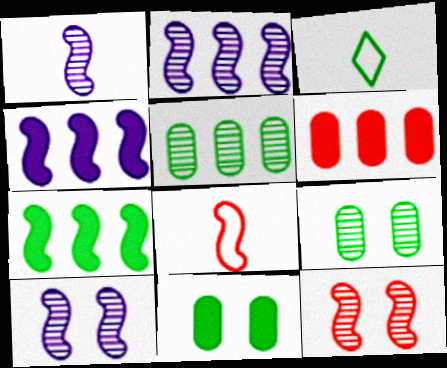[[1, 2, 10], 
[3, 6, 10], 
[3, 7, 9], 
[7, 8, 10]]